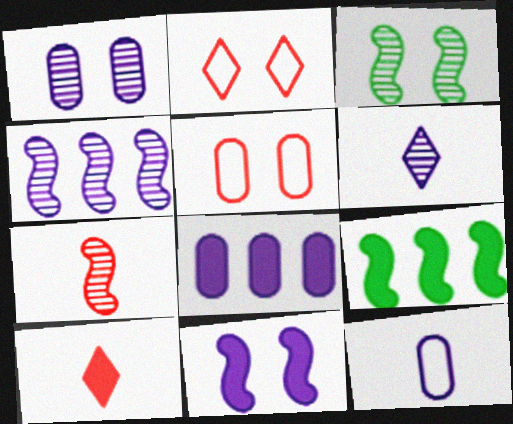[[1, 4, 6], 
[1, 8, 12], 
[3, 4, 7], 
[5, 6, 9]]